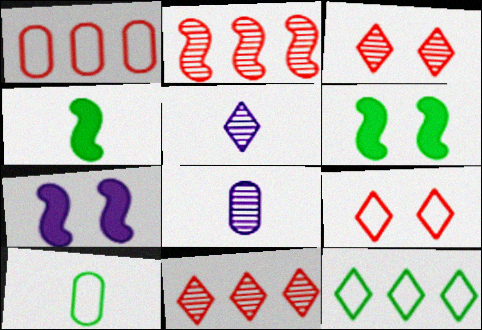[[1, 5, 6], 
[7, 10, 11]]